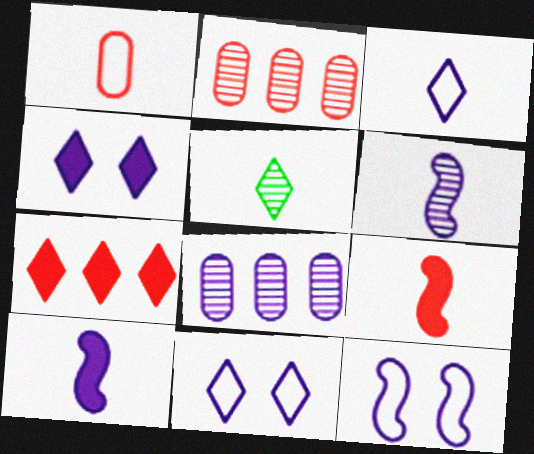[[1, 5, 10], 
[5, 7, 11], 
[8, 10, 11]]